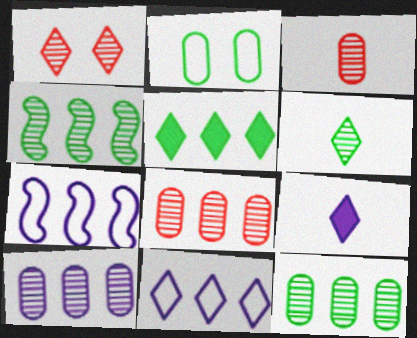[[5, 7, 8], 
[8, 10, 12]]